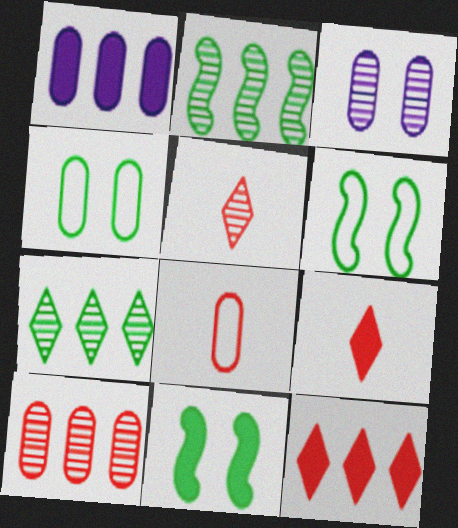[[1, 5, 6], 
[1, 9, 11], 
[2, 3, 5]]